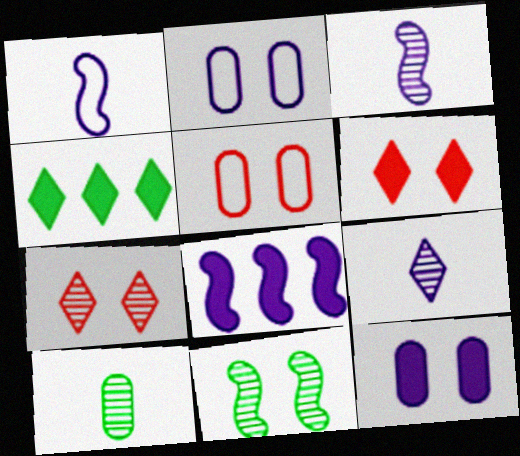[[2, 6, 11], 
[2, 8, 9], 
[3, 4, 5]]